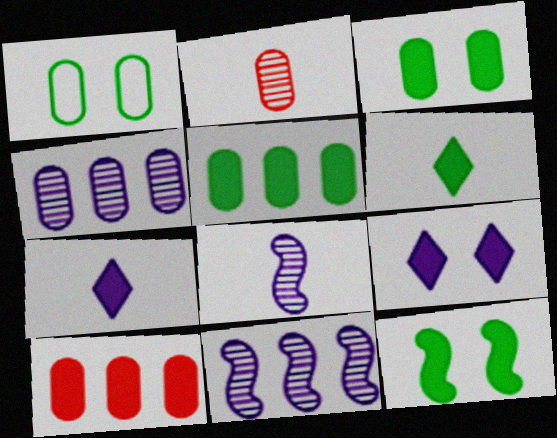[[5, 6, 12], 
[7, 10, 12]]